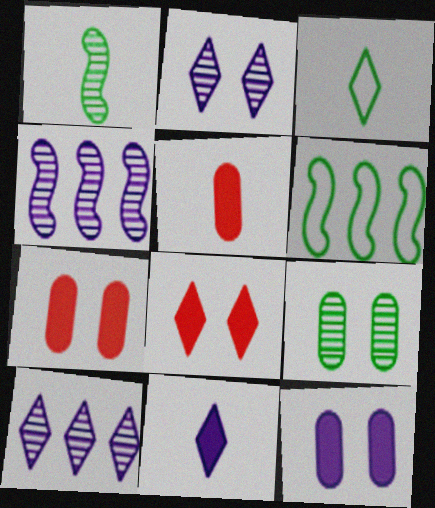[[2, 5, 6], 
[3, 4, 7], 
[3, 8, 10]]